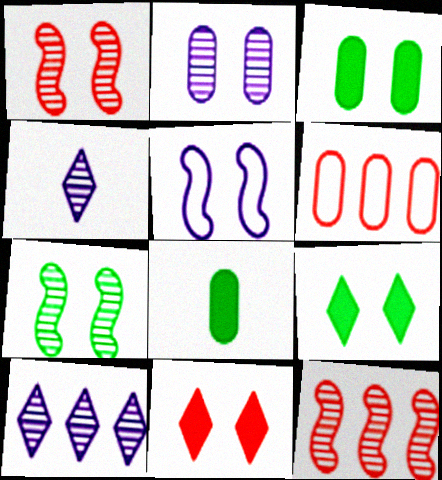[[2, 6, 8]]